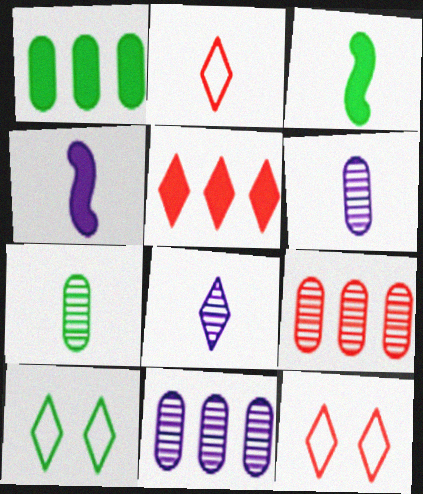[[2, 3, 6], 
[2, 4, 7], 
[3, 11, 12], 
[4, 9, 10], 
[5, 8, 10]]